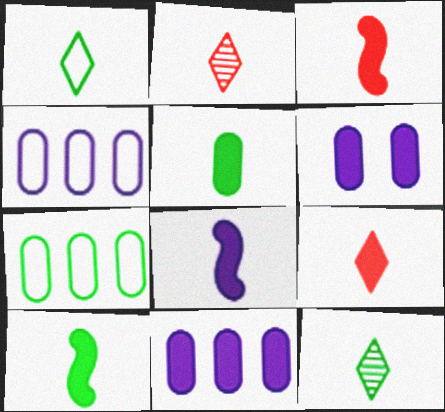[[3, 8, 10], 
[5, 8, 9]]